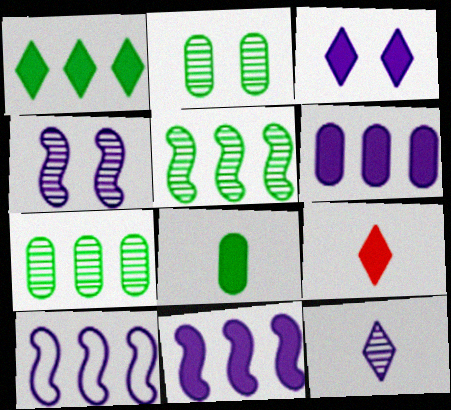[[1, 3, 9], 
[2, 9, 10]]